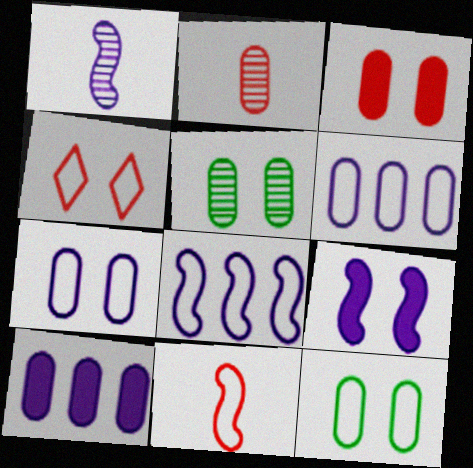[[1, 8, 9], 
[2, 10, 12], 
[3, 5, 7], 
[4, 5, 9]]